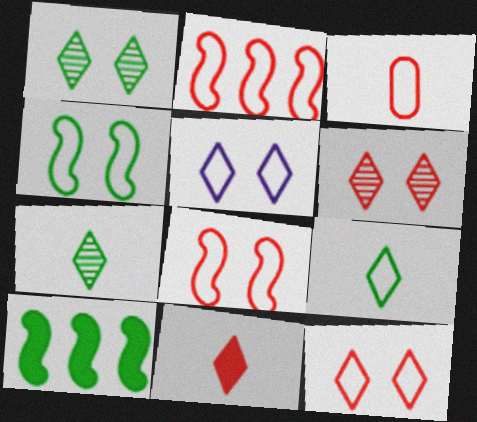[[2, 3, 12]]